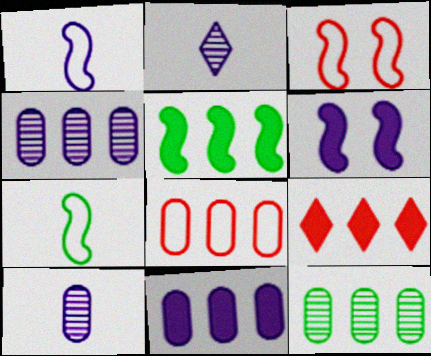[[5, 9, 11], 
[8, 11, 12]]